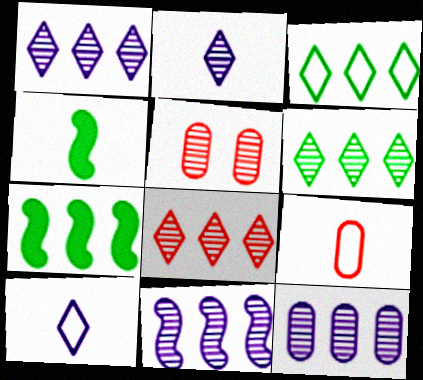[[1, 6, 8], 
[1, 11, 12], 
[2, 4, 9], 
[5, 7, 10]]